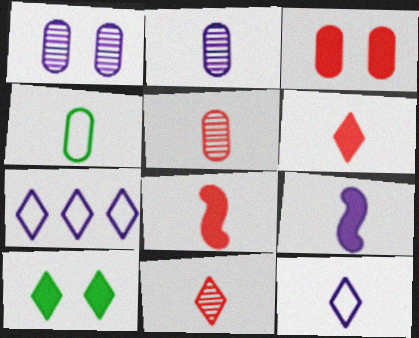[[1, 7, 9], 
[2, 9, 12], 
[4, 9, 11], 
[7, 10, 11]]